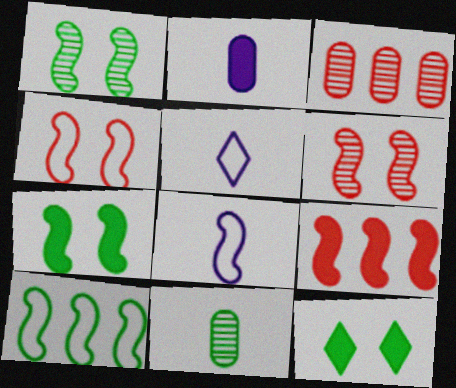[[1, 8, 9], 
[2, 9, 12], 
[3, 5, 7], 
[3, 8, 12], 
[4, 8, 10], 
[10, 11, 12]]